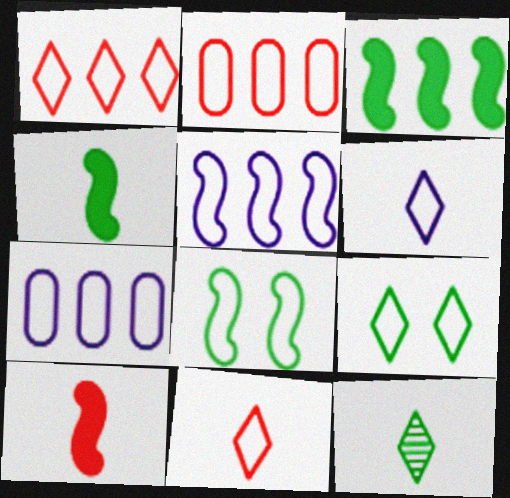[[1, 6, 9], 
[2, 6, 8], 
[7, 8, 11]]